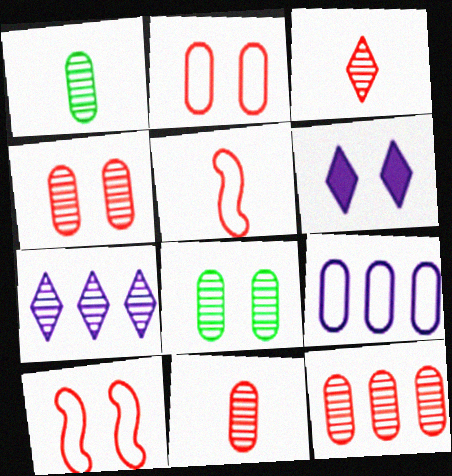[[4, 11, 12], 
[6, 8, 10]]